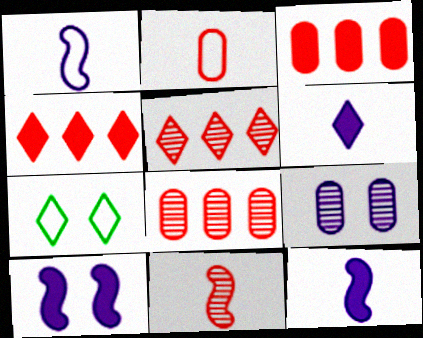[[5, 6, 7], 
[7, 8, 12]]